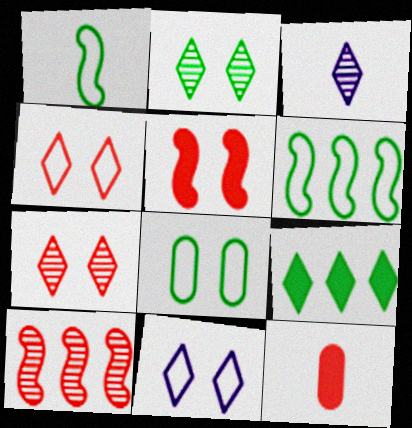[[1, 3, 12], 
[3, 4, 9], 
[4, 10, 12]]